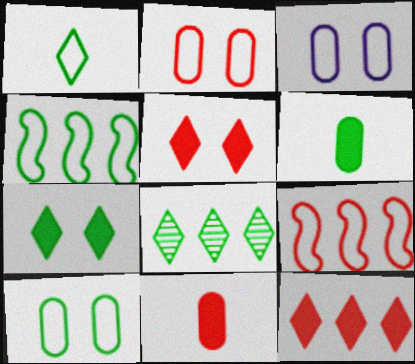[[1, 3, 9], 
[1, 4, 10], 
[1, 7, 8], 
[2, 3, 10]]